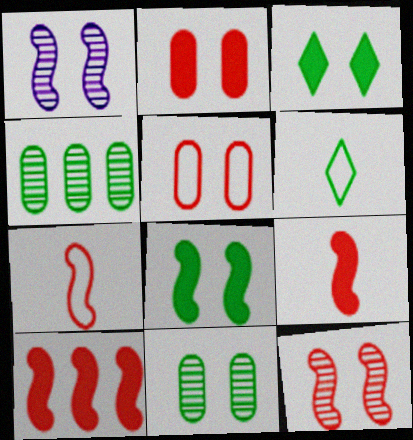[[1, 3, 5], 
[4, 6, 8], 
[7, 10, 12]]